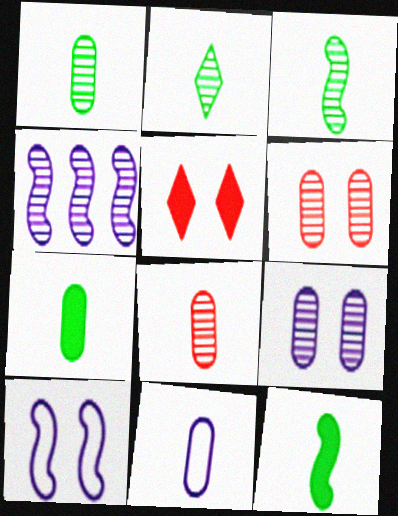[[1, 2, 3], 
[2, 4, 6], 
[7, 8, 11]]